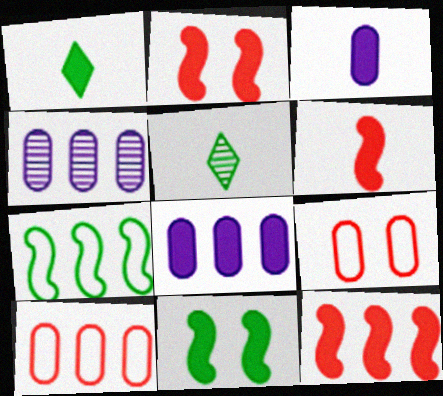[[1, 2, 8], 
[1, 3, 6], 
[2, 6, 12]]